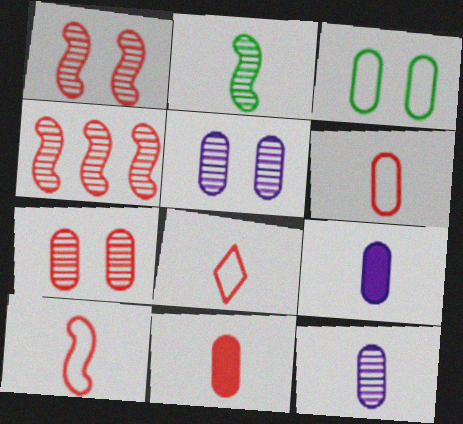[[2, 8, 9], 
[6, 8, 10]]